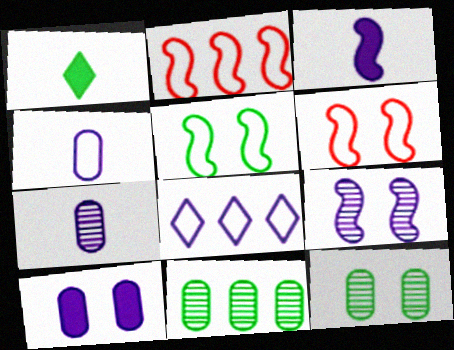[[1, 5, 11]]